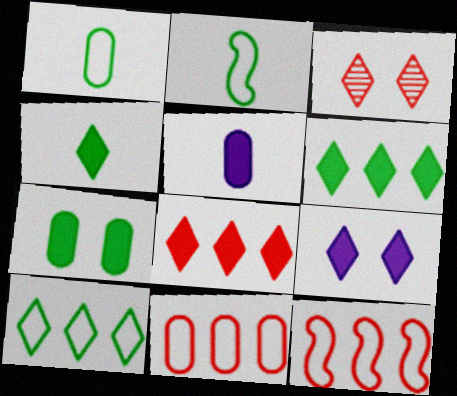[[4, 8, 9]]